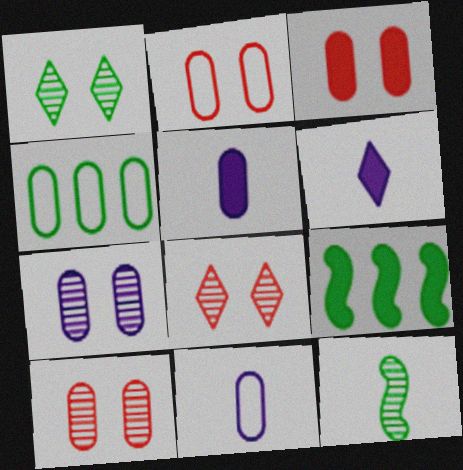[[2, 3, 10], 
[2, 4, 11], 
[3, 6, 9], 
[4, 5, 10], 
[8, 9, 11]]